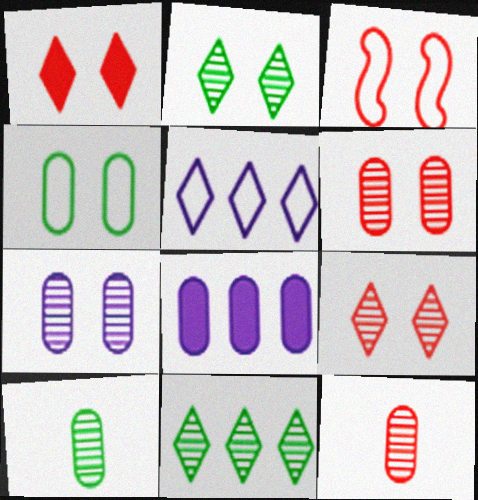[[1, 3, 6], 
[4, 8, 12]]